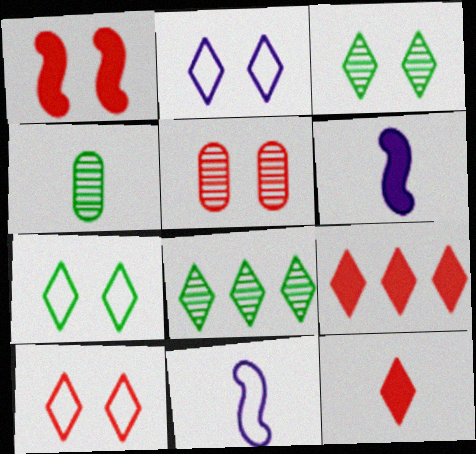[[1, 5, 10], 
[2, 7, 10], 
[2, 8, 12], 
[4, 11, 12]]